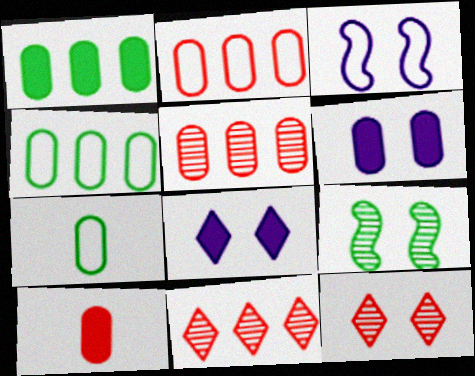[[1, 6, 10], 
[5, 6, 7]]